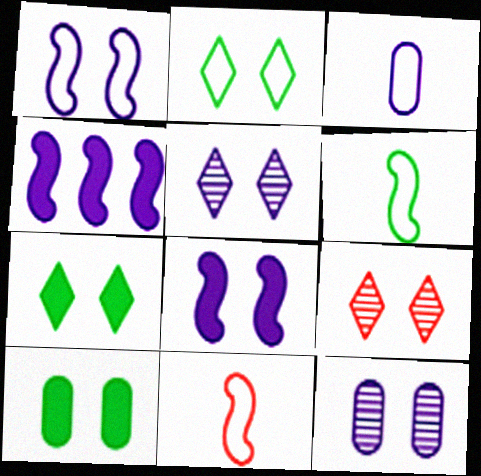[[1, 9, 10], 
[3, 4, 5]]